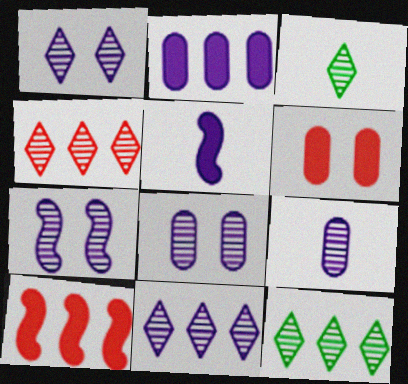[[1, 3, 4], 
[1, 7, 8], 
[4, 11, 12], 
[7, 9, 11]]